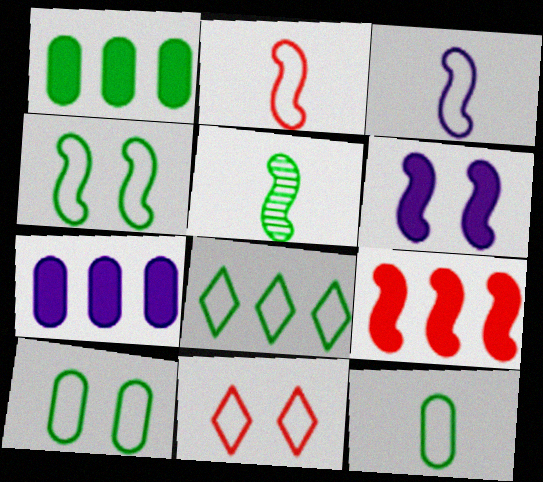[[4, 8, 12], 
[5, 7, 11]]